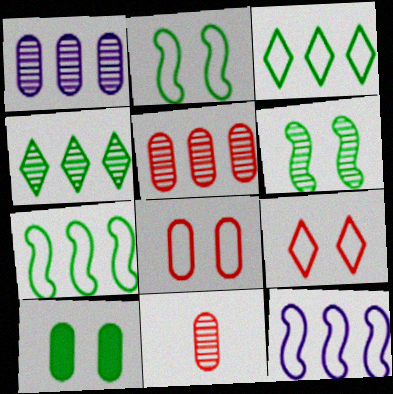[]